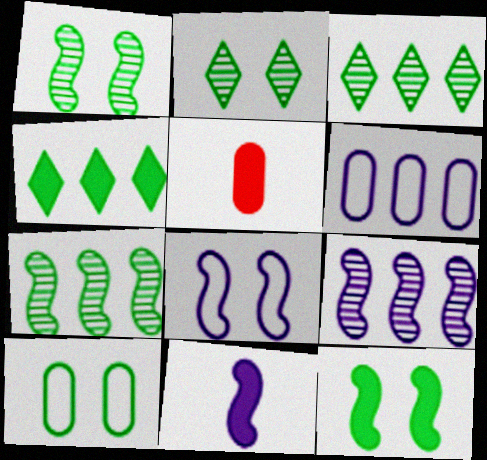[[2, 10, 12], 
[3, 5, 8], 
[8, 9, 11]]